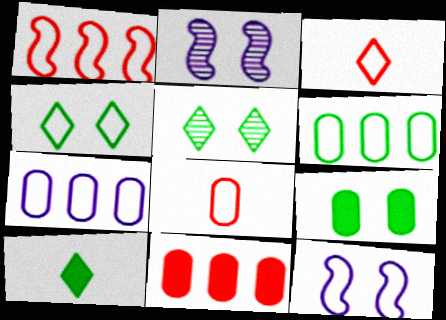[[3, 6, 12]]